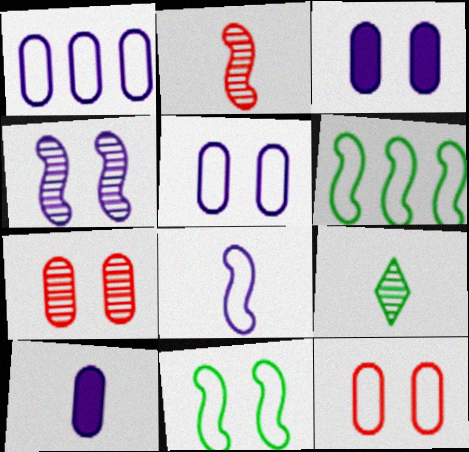[]